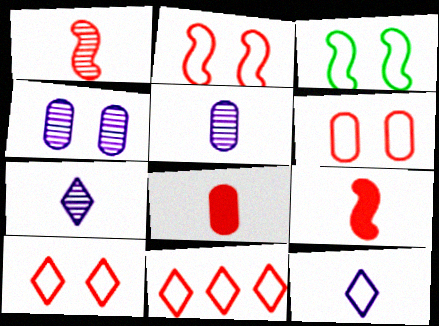[[2, 6, 10]]